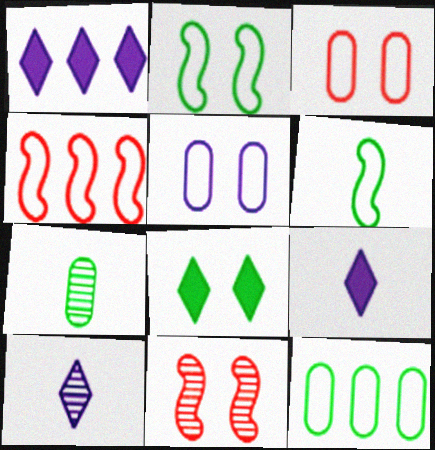[[5, 8, 11], 
[9, 11, 12]]